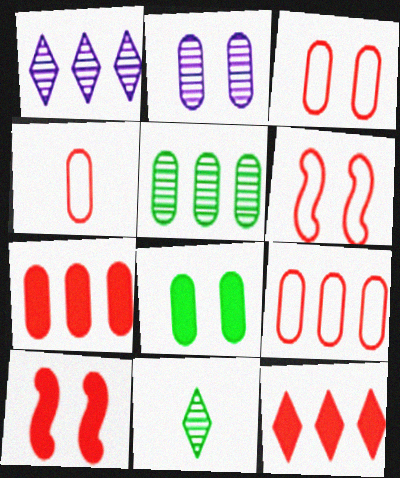[[2, 3, 8], 
[3, 4, 9]]